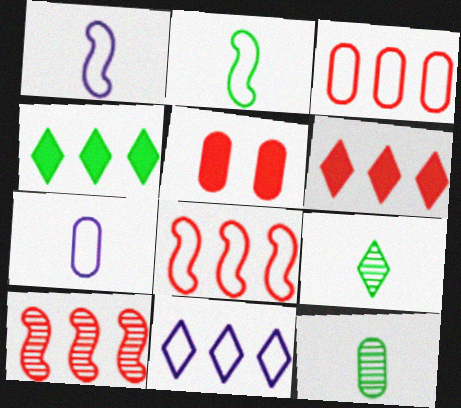[[3, 6, 10]]